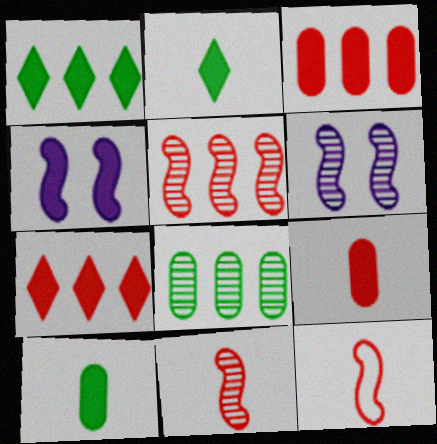[[1, 4, 9], 
[2, 3, 4], 
[4, 7, 10]]